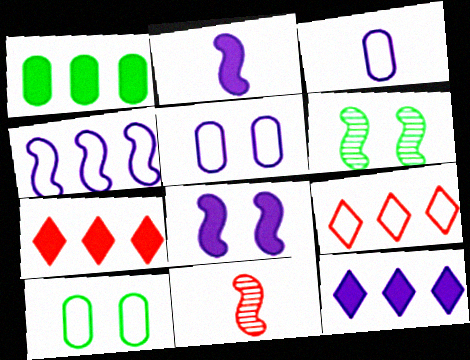[[3, 6, 7], 
[10, 11, 12]]